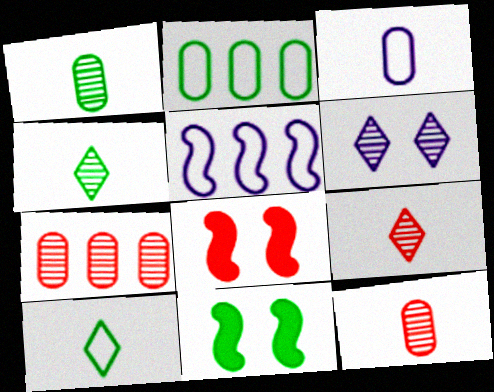[[2, 4, 11]]